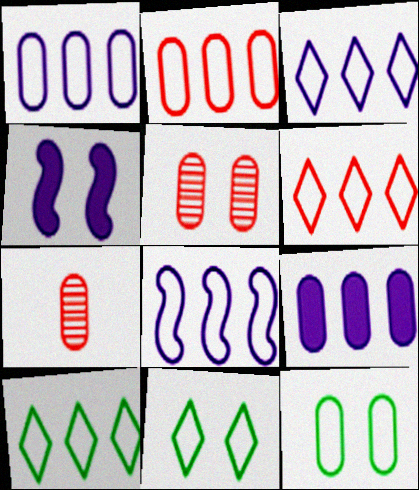[[1, 3, 8], 
[2, 8, 10], 
[3, 6, 10], 
[4, 5, 11], 
[4, 7, 10], 
[7, 9, 12]]